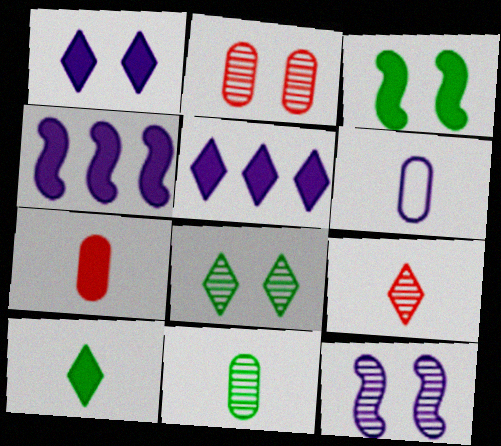[[2, 8, 12], 
[3, 5, 7], 
[5, 6, 12], 
[6, 7, 11]]